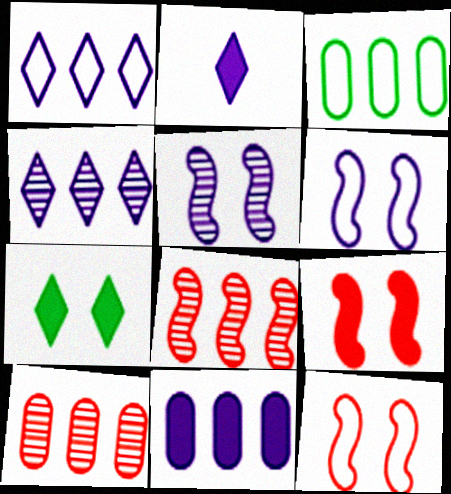[[3, 10, 11]]